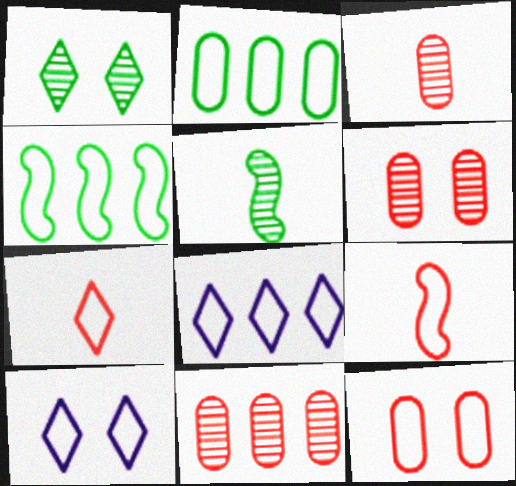[[2, 9, 10], 
[3, 6, 11]]